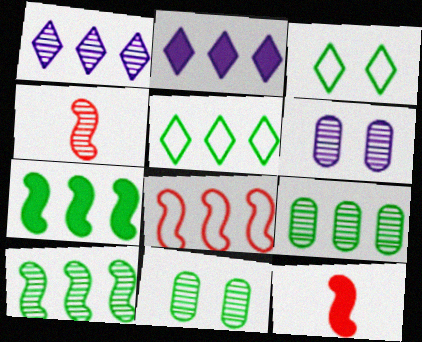[[1, 4, 11], 
[2, 8, 9], 
[5, 6, 12], 
[5, 7, 9]]